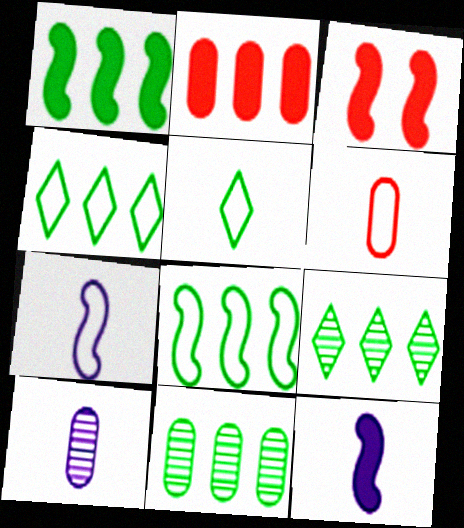[[1, 3, 12], 
[1, 4, 11], 
[3, 4, 10], 
[5, 6, 7]]